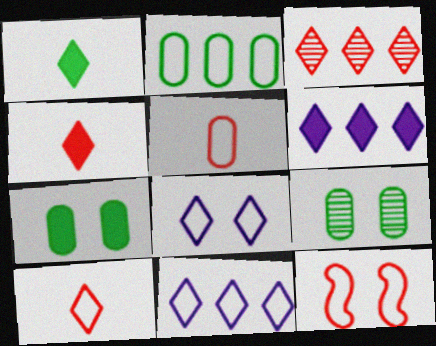[[1, 3, 8]]